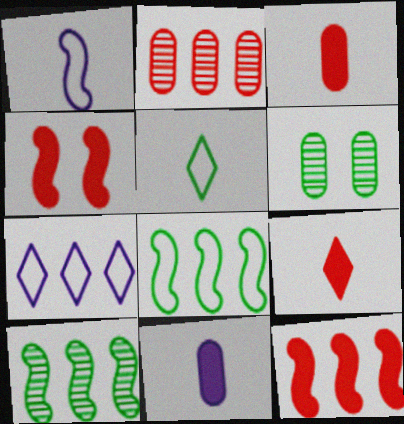[[1, 4, 10]]